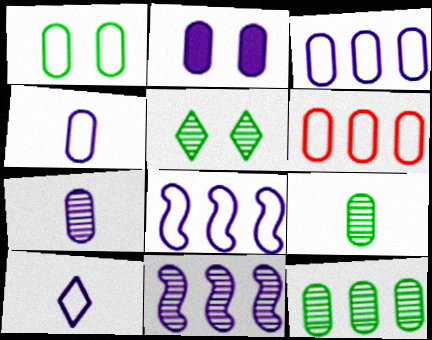[[1, 4, 6], 
[2, 3, 7], 
[2, 6, 9], 
[2, 10, 11]]